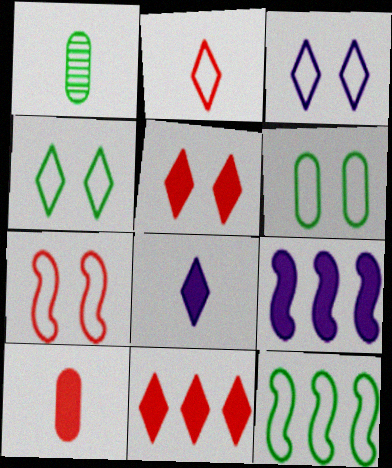[[3, 6, 7]]